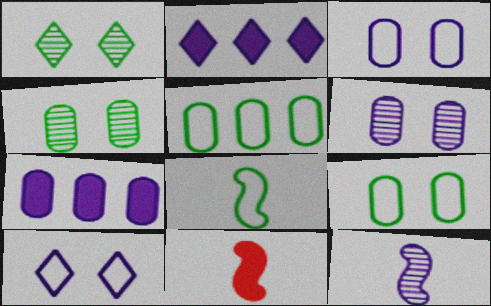[[2, 3, 12], 
[7, 10, 12], 
[8, 11, 12]]